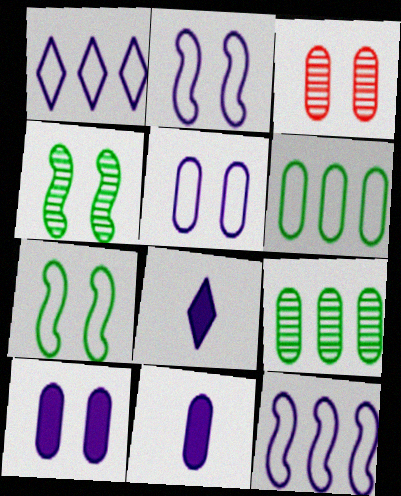[[3, 6, 11]]